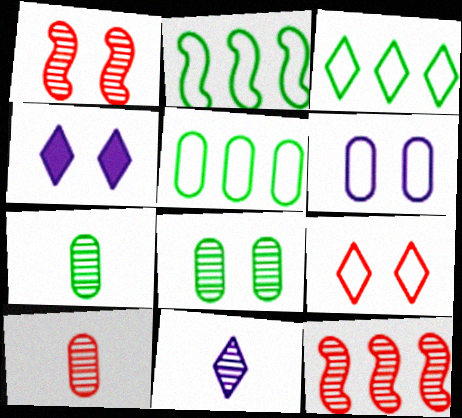[[2, 3, 5], 
[2, 4, 10], 
[8, 11, 12]]